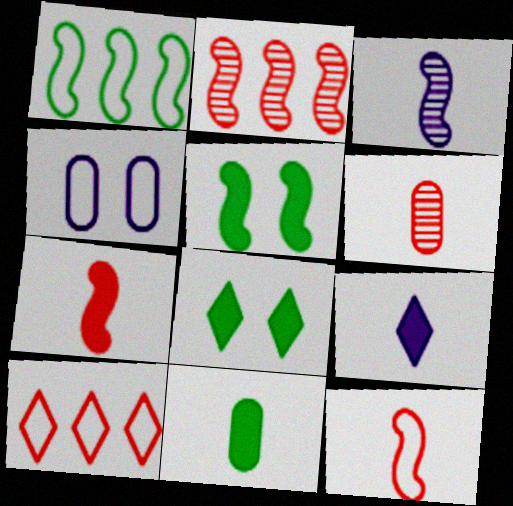[[7, 9, 11]]